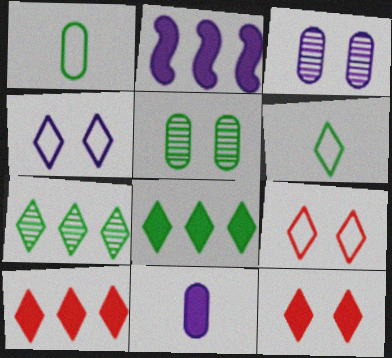[]